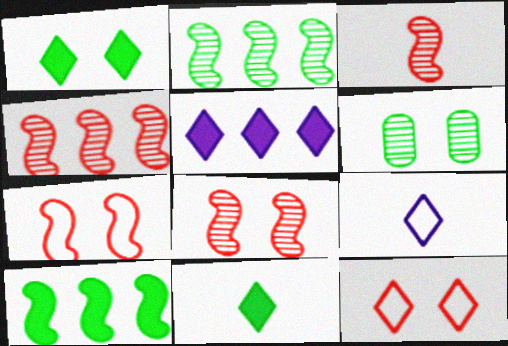[[3, 4, 8]]